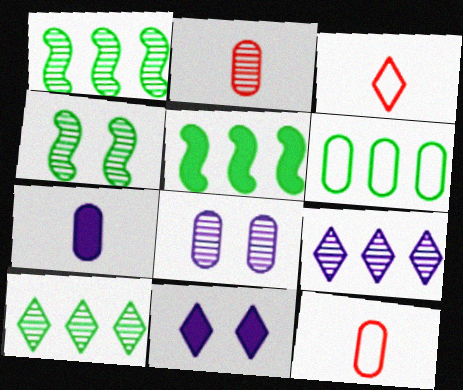[[1, 11, 12], 
[2, 4, 9], 
[3, 5, 8], 
[3, 10, 11], 
[5, 6, 10]]